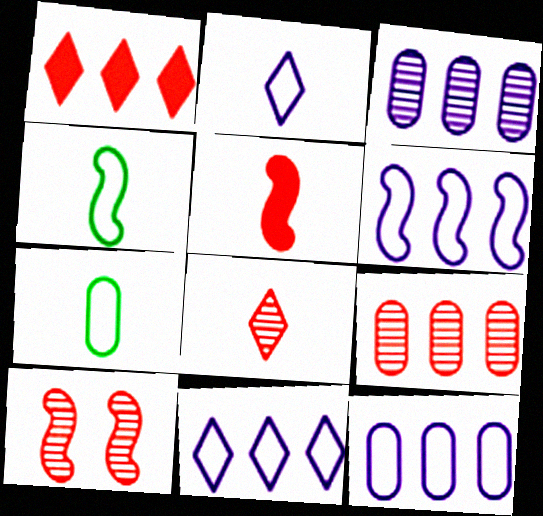[[6, 11, 12], 
[8, 9, 10]]